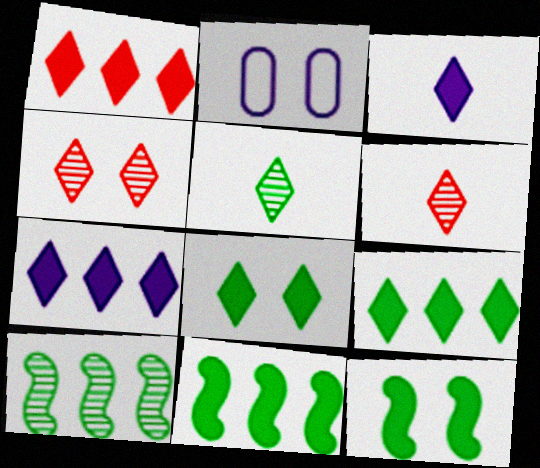[[1, 3, 8], 
[1, 7, 9], 
[2, 4, 12], 
[2, 6, 11]]